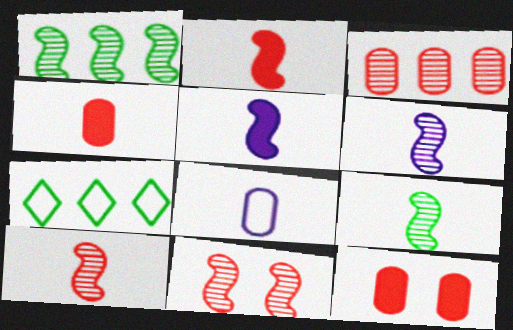[[1, 6, 11], 
[6, 7, 12], 
[6, 9, 10]]